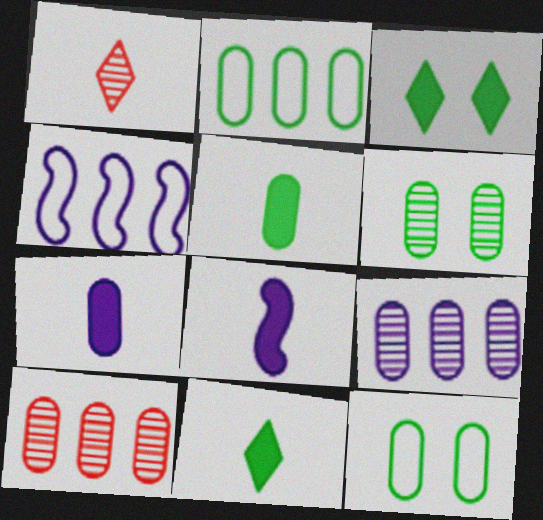[[2, 5, 6], 
[7, 10, 12]]